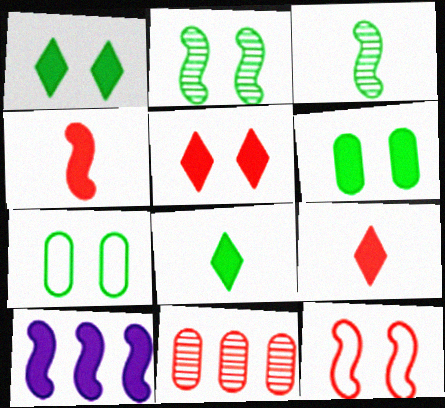[[1, 2, 7], 
[3, 10, 12], 
[6, 9, 10], 
[9, 11, 12]]